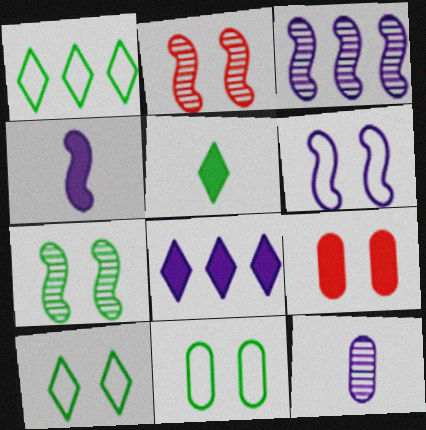[[3, 4, 6], 
[6, 8, 12]]